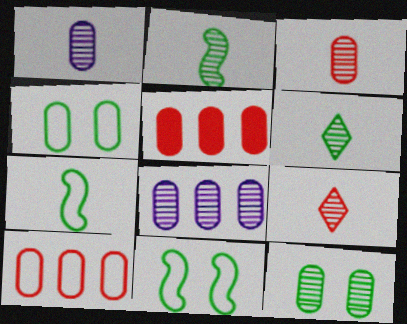[[1, 2, 9], 
[1, 4, 5], 
[3, 8, 12]]